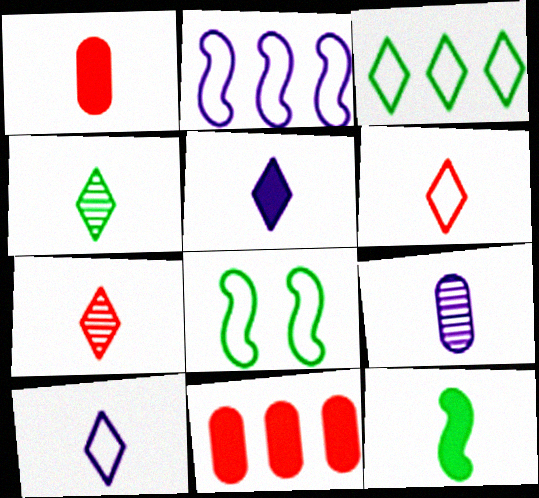[[1, 5, 12], 
[4, 5, 6], 
[6, 9, 12]]